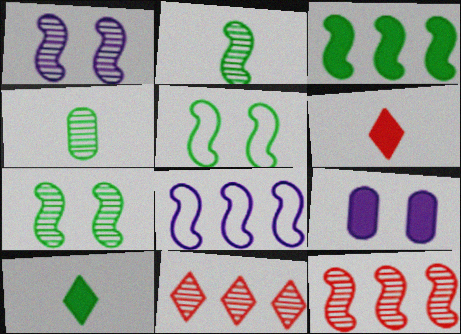[[1, 2, 12], 
[1, 4, 11], 
[2, 3, 5], 
[3, 6, 9], 
[3, 8, 12]]